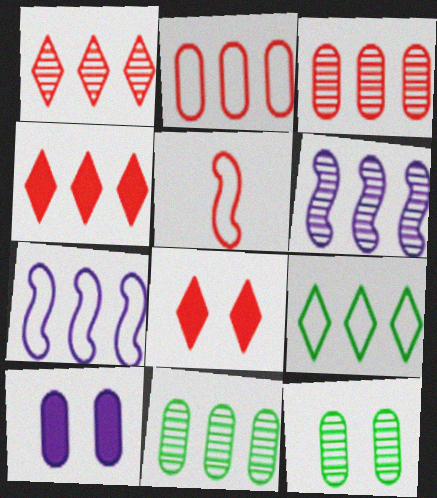[[1, 6, 11], 
[2, 7, 9], 
[3, 5, 8], 
[4, 7, 11]]